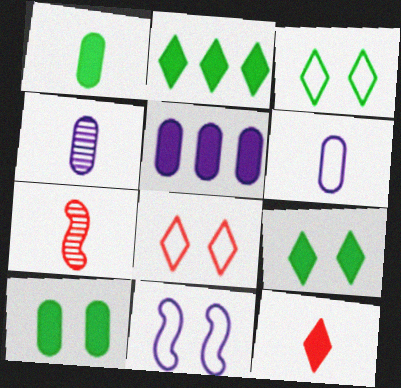[[3, 5, 7]]